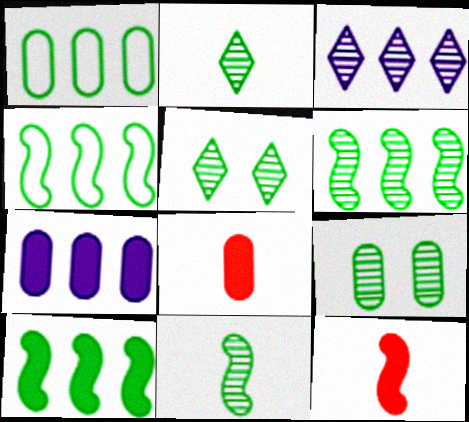[[2, 6, 9], 
[4, 6, 10]]